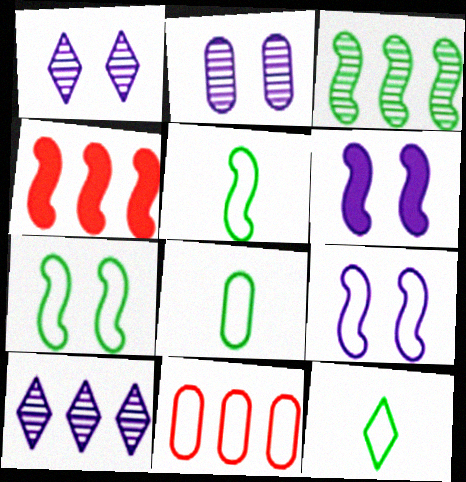[[1, 4, 8], 
[2, 4, 12], 
[5, 8, 12], 
[9, 11, 12]]